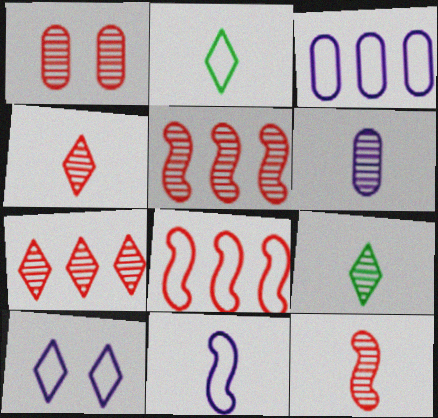[[1, 4, 5], 
[1, 7, 12], 
[3, 10, 11], 
[6, 9, 12]]